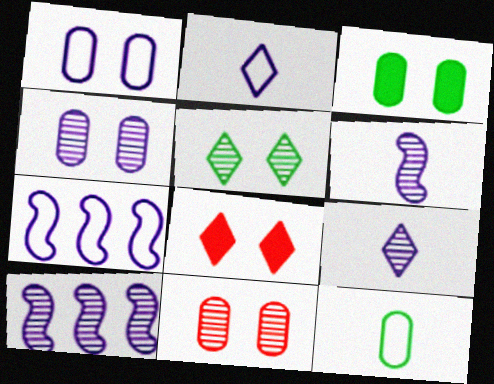[[1, 2, 7], 
[1, 3, 11], 
[4, 9, 10], 
[8, 10, 12]]